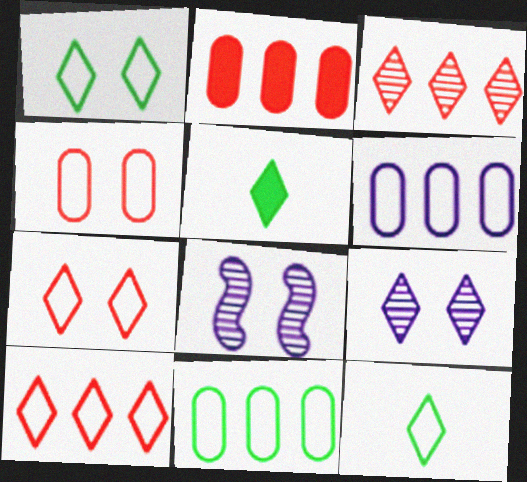[[2, 8, 12], 
[5, 9, 10]]